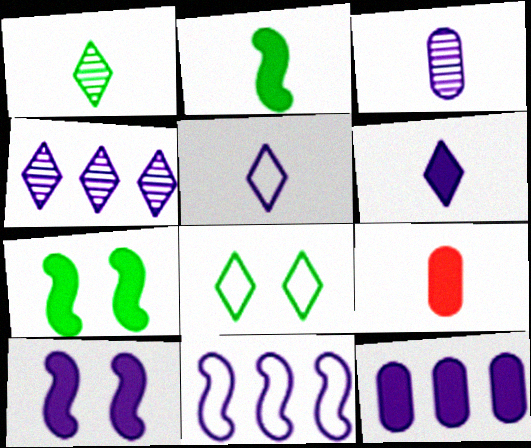[[2, 6, 9], 
[4, 11, 12], 
[6, 10, 12]]